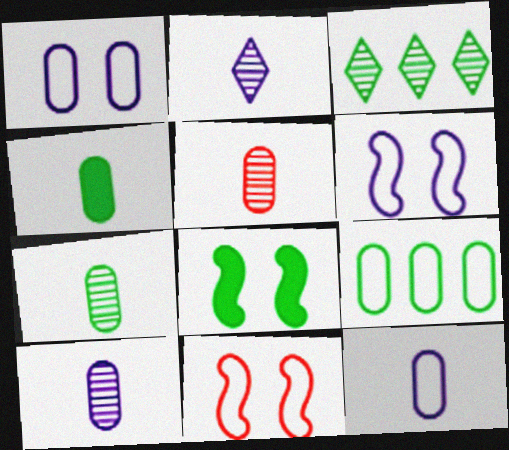[[4, 5, 12], 
[5, 7, 10]]